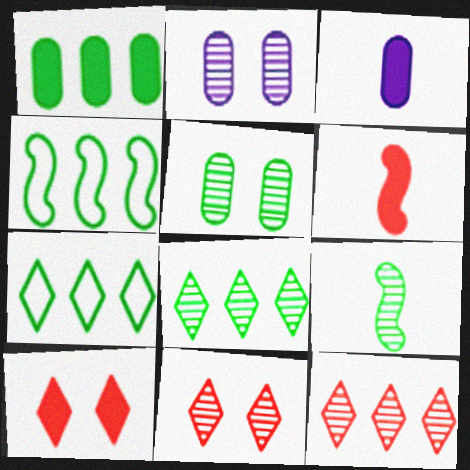[[1, 4, 8], 
[2, 6, 7], 
[2, 9, 12], 
[3, 4, 11], 
[5, 8, 9]]